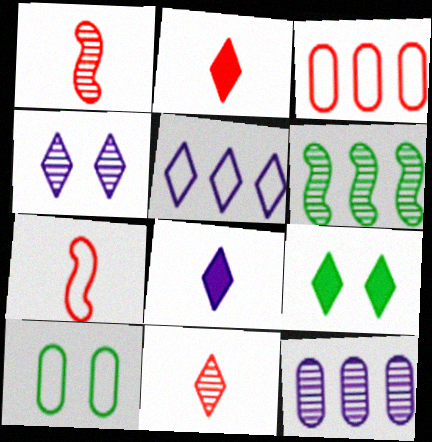[[4, 5, 8], 
[5, 7, 10], 
[5, 9, 11], 
[7, 9, 12]]